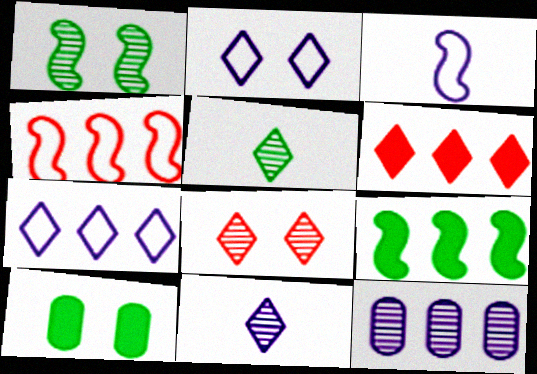[[2, 5, 6], 
[4, 10, 11]]